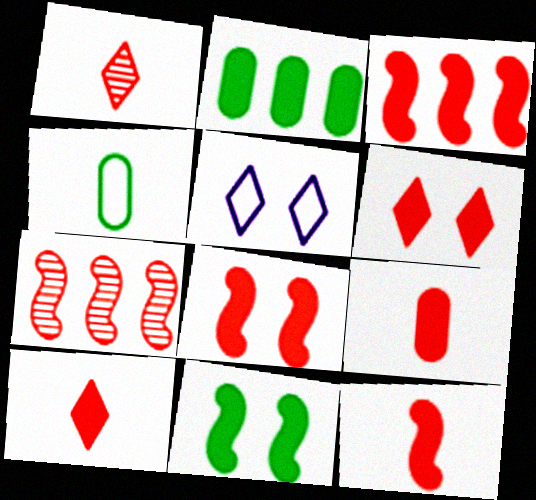[[3, 6, 9], 
[3, 8, 12], 
[9, 10, 12]]